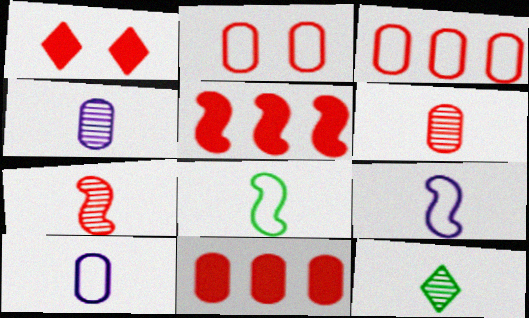[[1, 3, 7], 
[2, 6, 11], 
[4, 7, 12]]